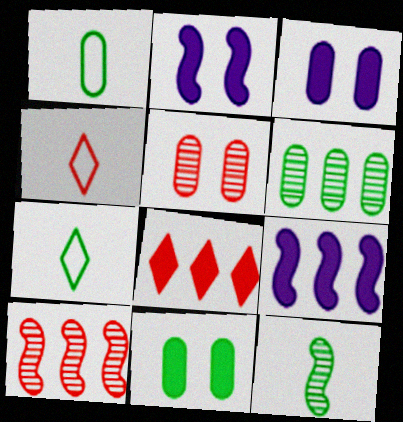[[1, 6, 11], 
[2, 4, 6], 
[3, 7, 10], 
[5, 7, 9]]